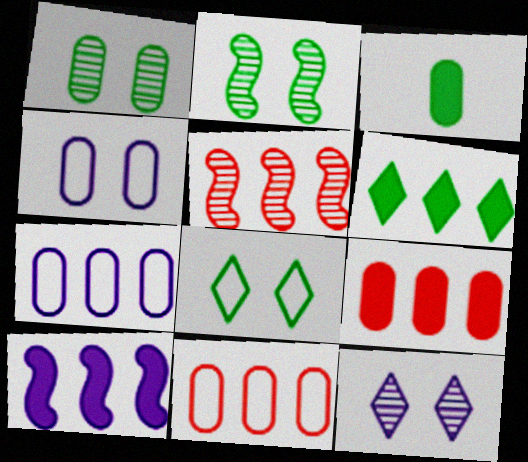[[5, 6, 7], 
[6, 9, 10]]